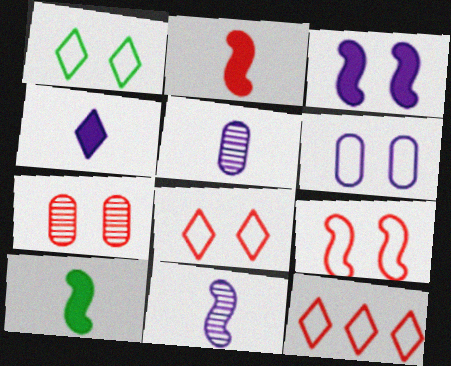[[1, 3, 7], 
[1, 6, 9], 
[2, 7, 12]]